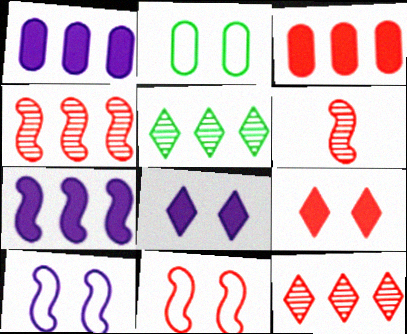[]